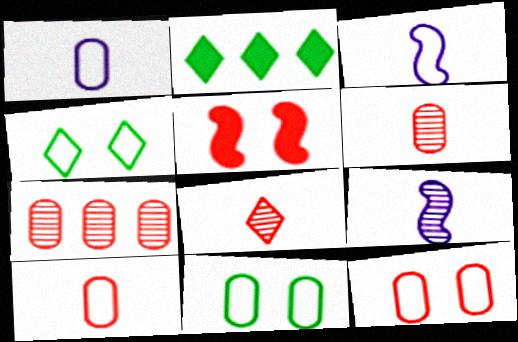[[2, 9, 12]]